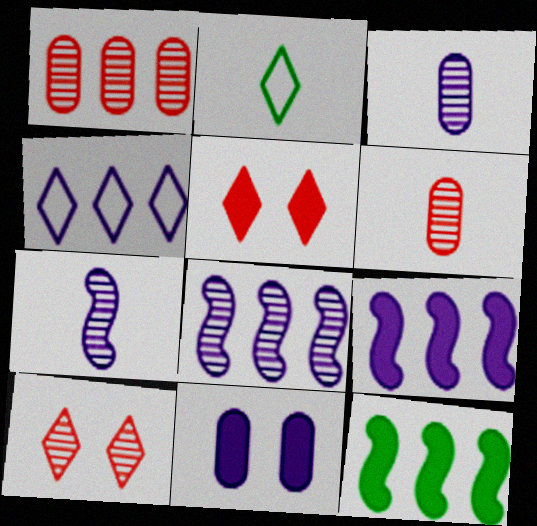[[1, 4, 12], 
[4, 7, 11]]